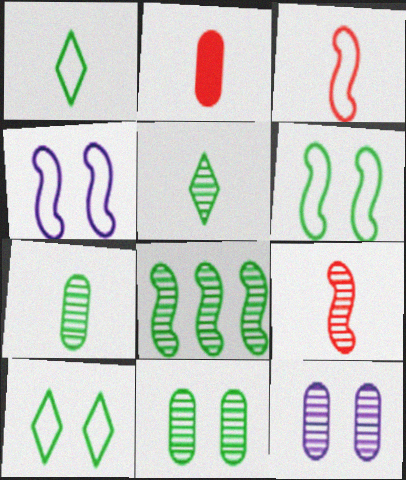[[5, 8, 11]]